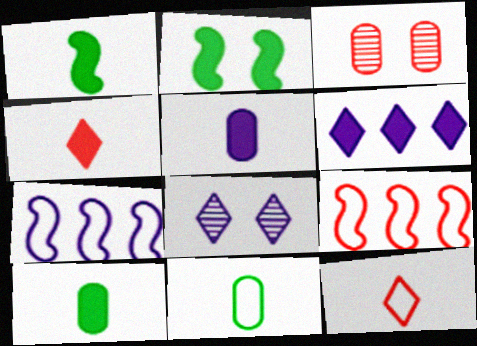[[1, 4, 5], 
[3, 4, 9], 
[5, 7, 8], 
[8, 9, 10]]